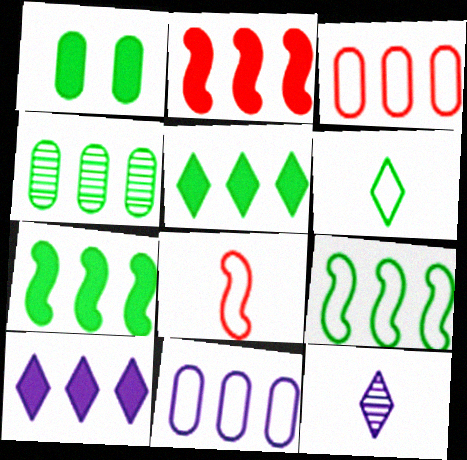[[4, 5, 9]]